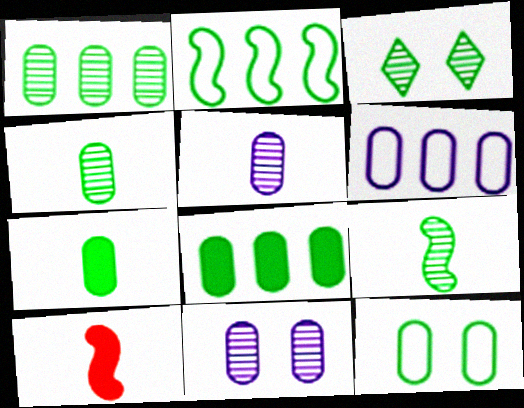[[1, 3, 9], 
[1, 7, 12], 
[2, 3, 7], 
[3, 6, 10], 
[4, 8, 12]]